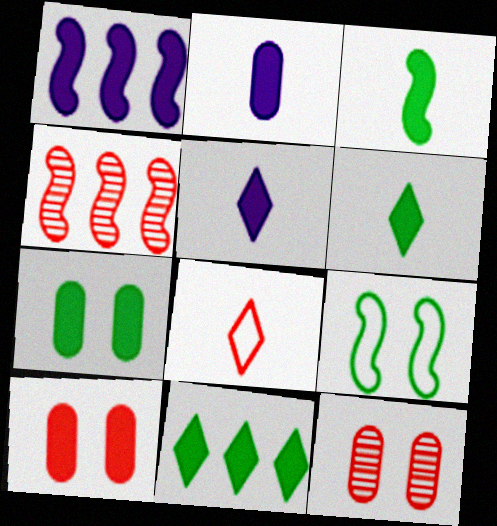[[1, 6, 10], 
[3, 7, 11], 
[4, 8, 10]]